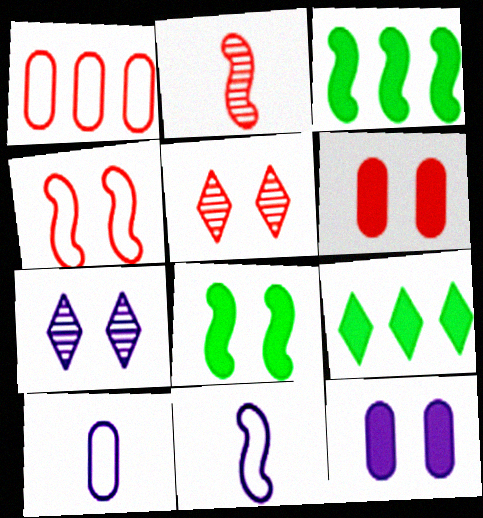[[3, 5, 10], 
[4, 5, 6]]